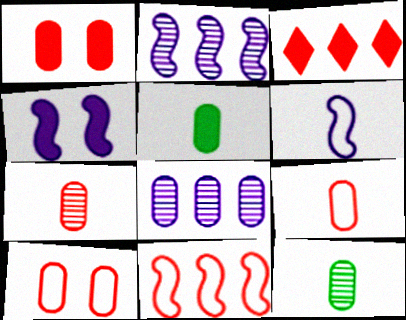[[2, 4, 6], 
[3, 4, 5], 
[5, 8, 10]]